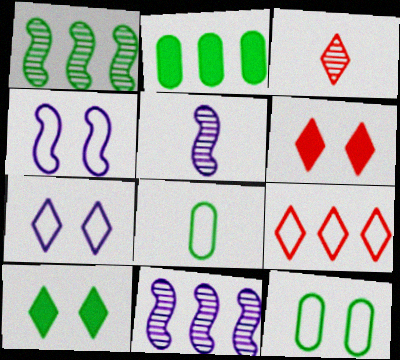[[1, 8, 10], 
[2, 3, 4], 
[2, 9, 11], 
[3, 6, 9], 
[4, 8, 9], 
[6, 8, 11]]